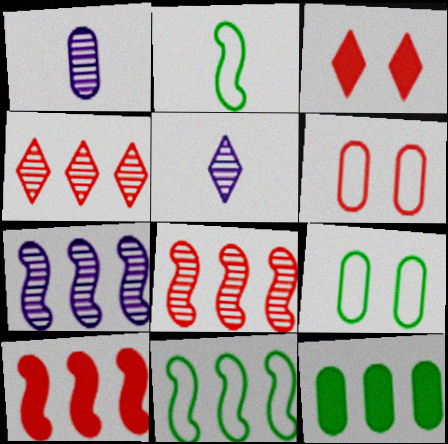[[1, 3, 11], 
[1, 6, 12], 
[5, 9, 10], 
[7, 10, 11]]